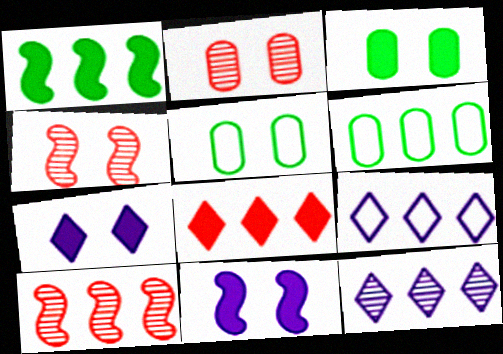[[4, 5, 7]]